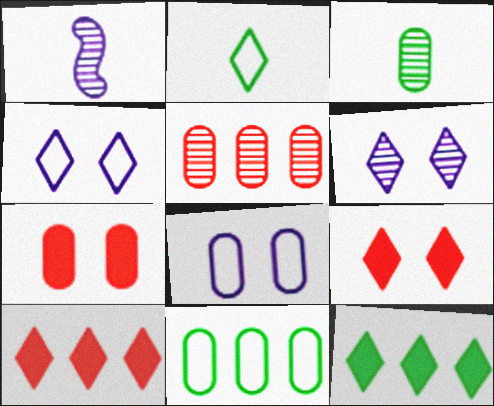[[1, 9, 11], 
[2, 6, 10]]